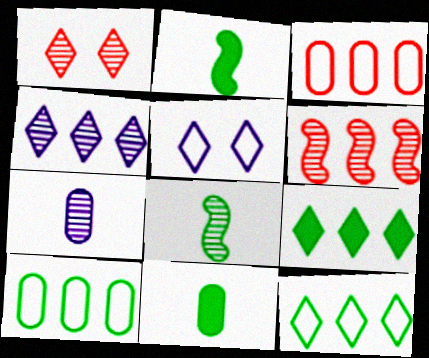[[5, 6, 11]]